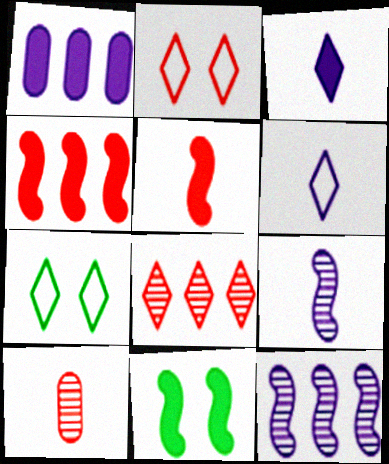[[2, 4, 10], 
[3, 7, 8]]